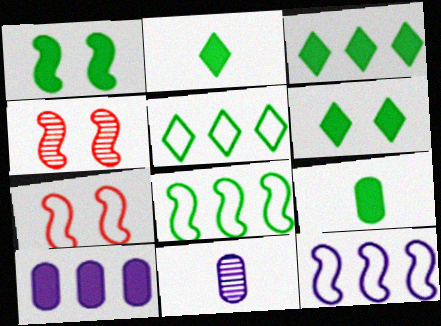[[1, 3, 9], 
[2, 3, 6], 
[3, 7, 11]]